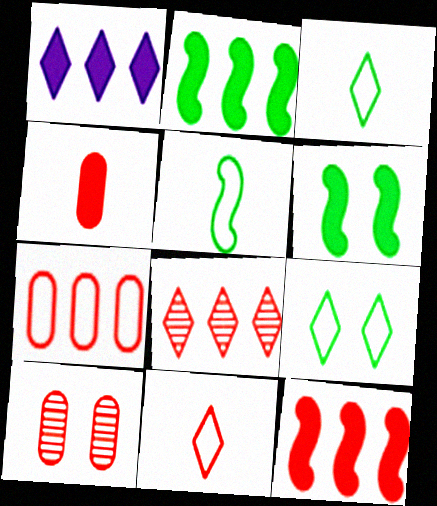[[1, 4, 6], 
[1, 5, 10], 
[4, 7, 10], 
[7, 8, 12], 
[10, 11, 12]]